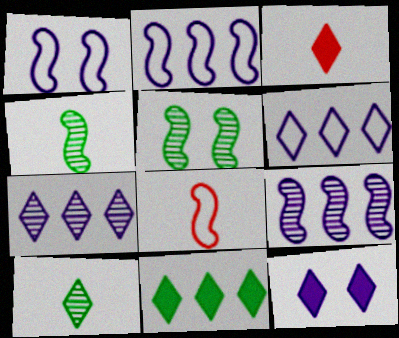[[3, 11, 12]]